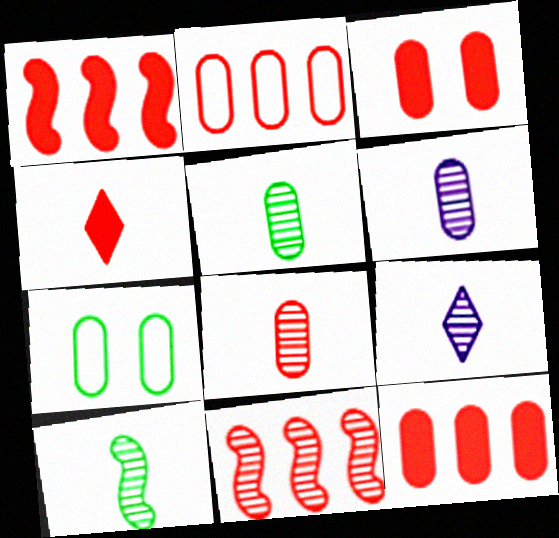[[1, 3, 4], 
[1, 7, 9], 
[2, 3, 8], 
[5, 6, 8], 
[6, 7, 12], 
[8, 9, 10]]